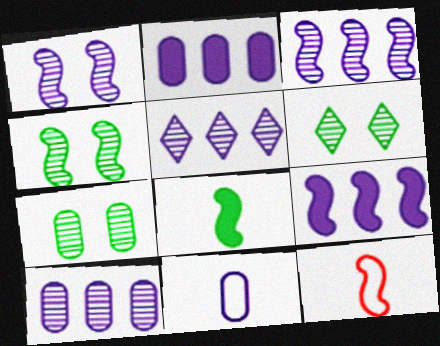[[2, 6, 12], 
[3, 5, 10], 
[4, 6, 7], 
[4, 9, 12]]